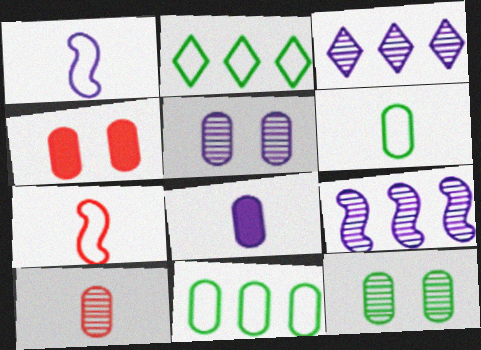[[6, 8, 10]]